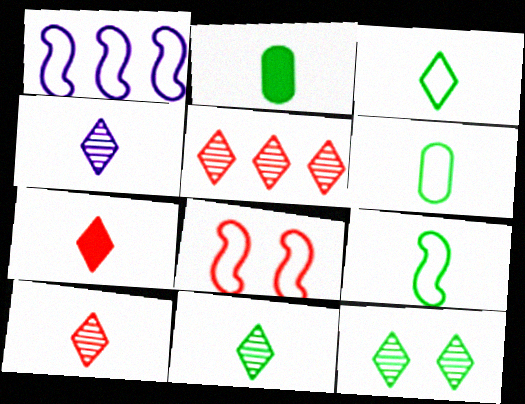[[1, 8, 9], 
[2, 9, 11], 
[3, 4, 7], 
[3, 6, 9], 
[4, 5, 12], 
[4, 10, 11]]